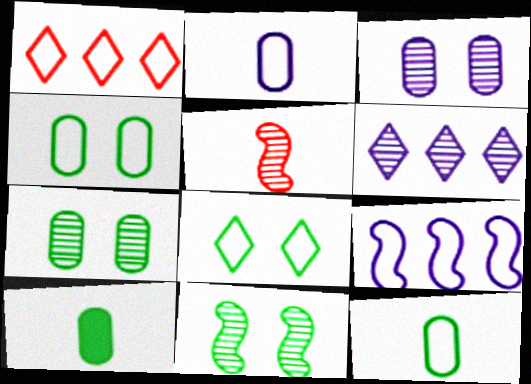[[5, 6, 7]]